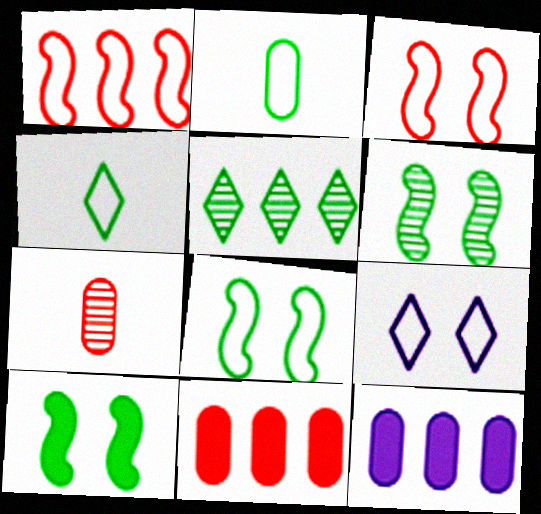[[1, 2, 9], 
[1, 5, 12], 
[2, 5, 10], 
[6, 8, 10]]